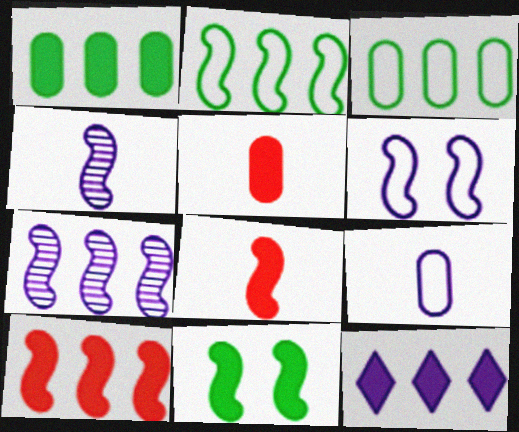[[1, 10, 12], 
[2, 7, 10], 
[5, 11, 12]]